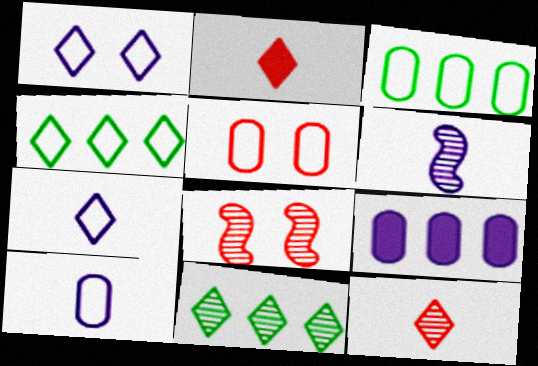[[1, 2, 11], 
[1, 6, 9], 
[3, 5, 10]]